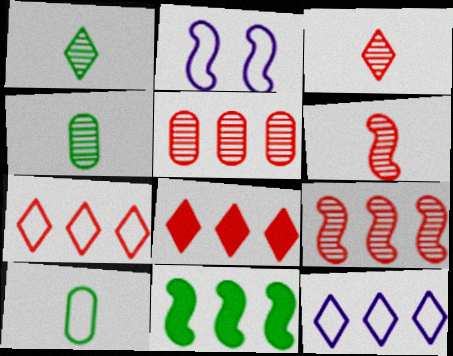[[2, 4, 8], 
[2, 6, 11], 
[2, 7, 10], 
[5, 11, 12]]